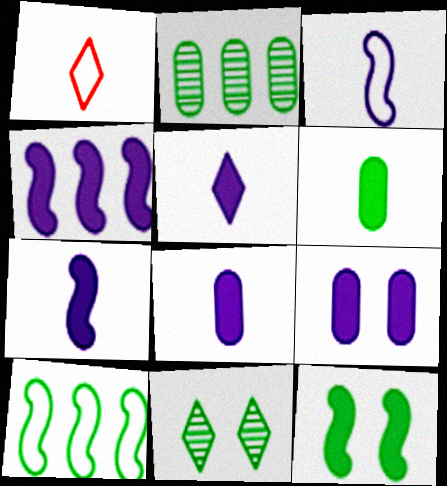[[4, 5, 9], 
[5, 7, 8], 
[6, 10, 11]]